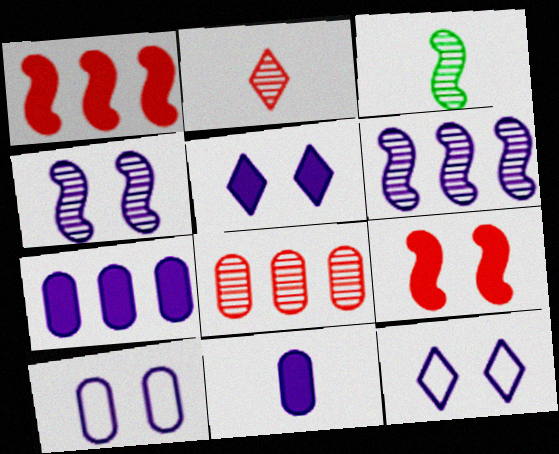[[4, 5, 10], 
[6, 11, 12]]